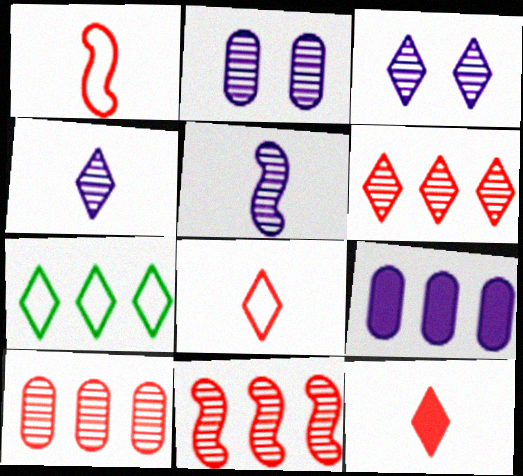[[3, 7, 12], 
[6, 10, 11], 
[7, 9, 11]]